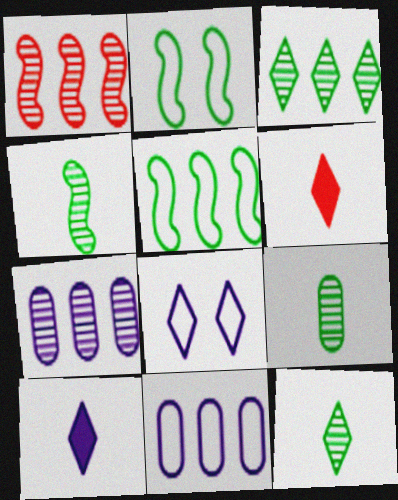[[1, 3, 7], 
[2, 6, 7], 
[3, 6, 8], 
[4, 9, 12]]